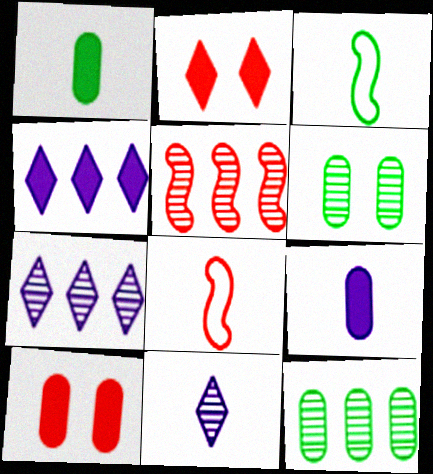[[1, 8, 11], 
[3, 7, 10], 
[4, 6, 8], 
[5, 6, 11], 
[5, 7, 12]]